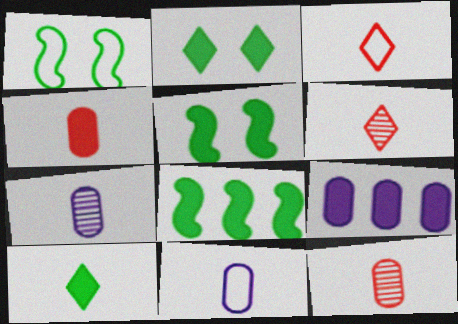[[1, 6, 9]]